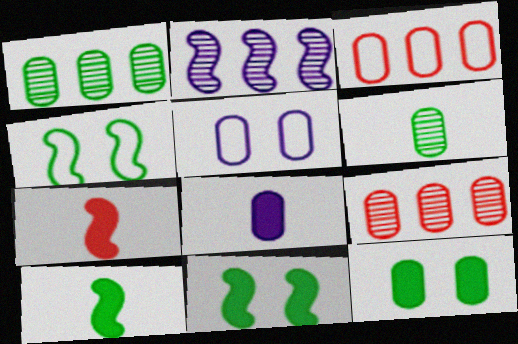[[2, 4, 7]]